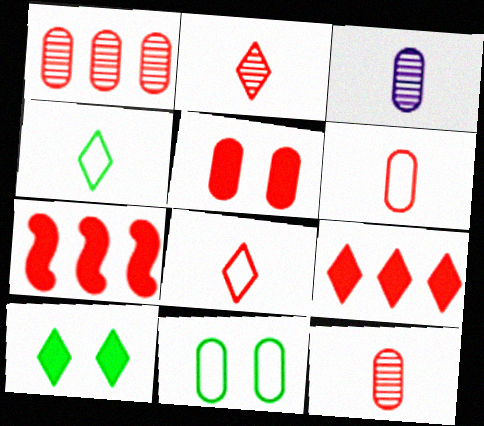[[1, 5, 6]]